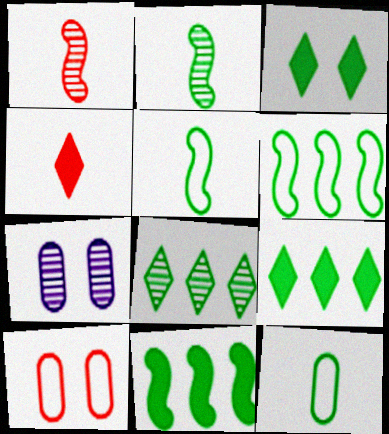[[1, 7, 8], 
[4, 6, 7]]